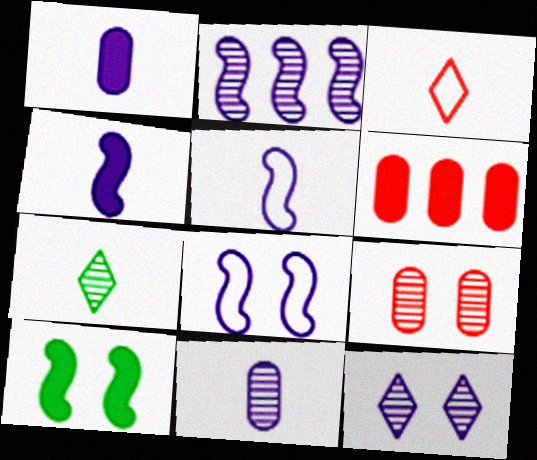[[2, 4, 8], 
[2, 7, 9], 
[2, 11, 12], 
[6, 7, 8]]